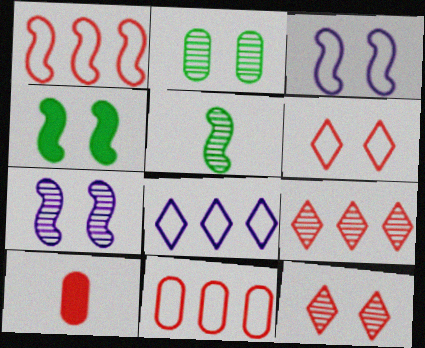[[1, 10, 12], 
[2, 7, 12]]